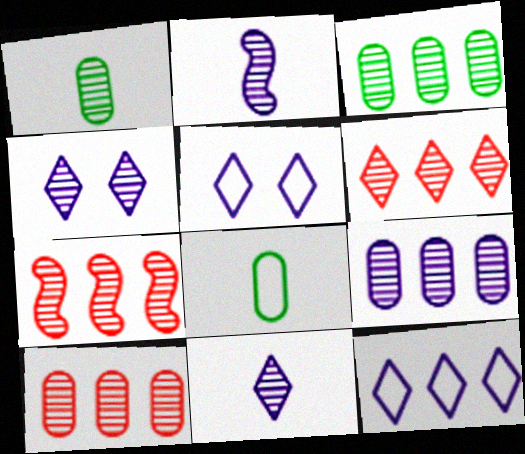[[1, 4, 7], 
[2, 4, 9], 
[3, 9, 10], 
[6, 7, 10]]